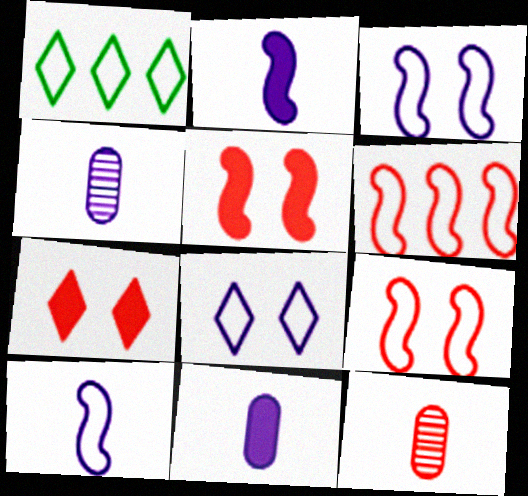[[1, 4, 5], 
[6, 7, 12]]